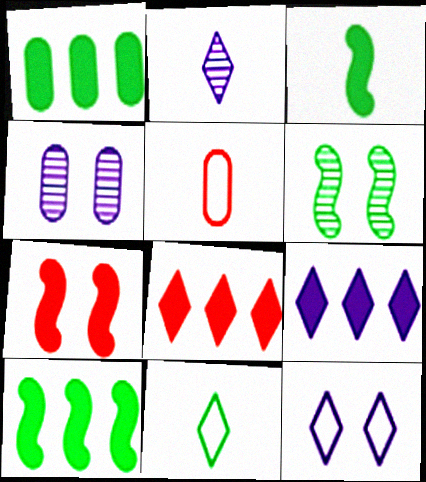[[1, 4, 5], 
[1, 6, 11], 
[2, 3, 5], 
[2, 9, 12], 
[5, 6, 9]]